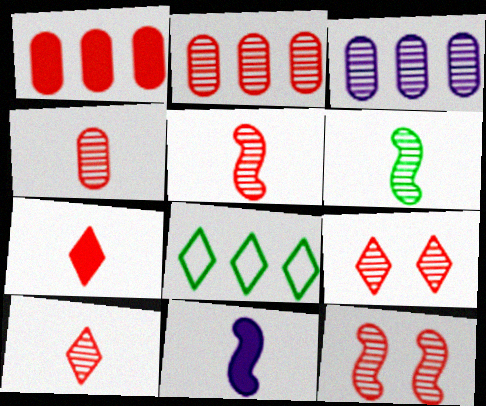[[2, 5, 9], 
[2, 10, 12], 
[3, 6, 9], 
[4, 5, 10]]